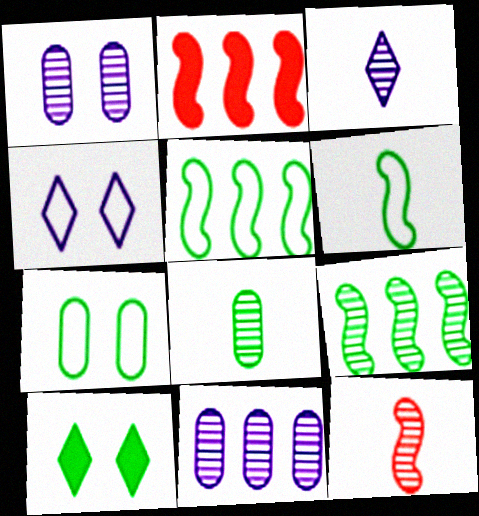[[2, 3, 7], 
[2, 4, 8], 
[3, 8, 12], 
[5, 8, 10]]